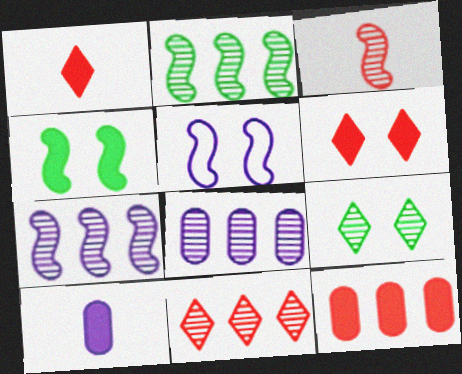[[2, 8, 11], 
[3, 8, 9]]